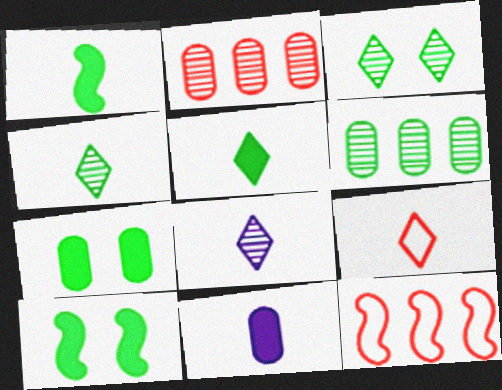[[3, 11, 12], 
[5, 8, 9], 
[7, 8, 12]]